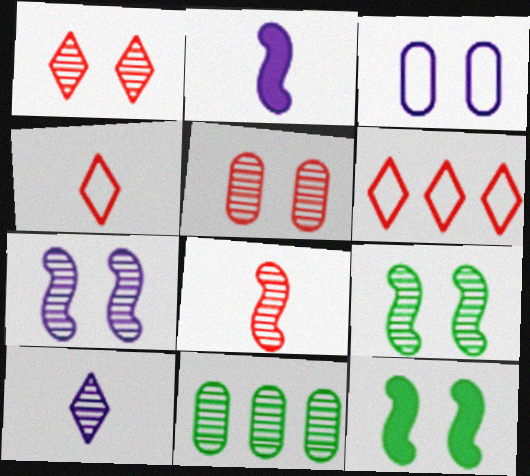[[1, 3, 12]]